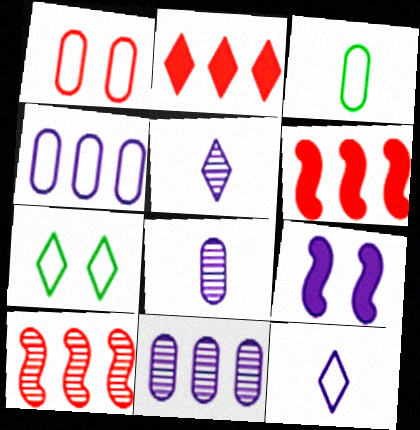[[1, 3, 4], 
[2, 5, 7], 
[4, 5, 9], 
[6, 7, 8], 
[9, 11, 12]]